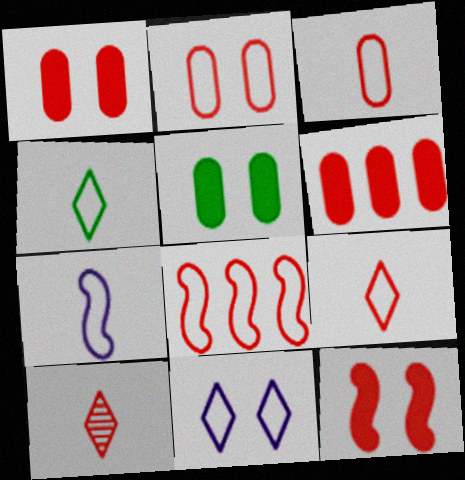[[1, 8, 10], 
[2, 8, 9], 
[3, 4, 7]]